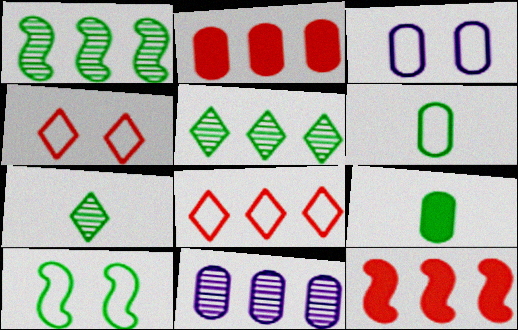[[3, 4, 10], 
[3, 7, 12], 
[5, 9, 10]]